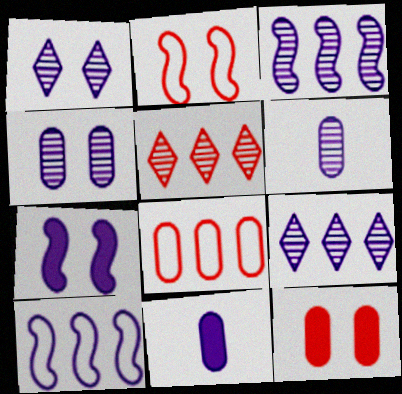[[1, 3, 6], 
[1, 10, 11]]